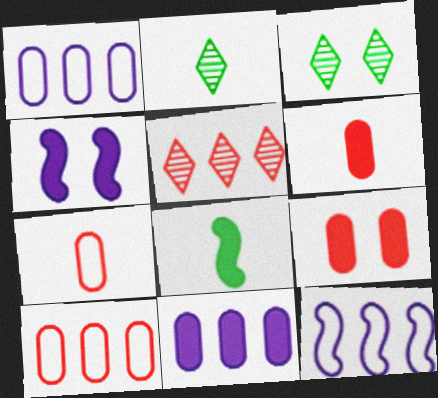[[2, 4, 10], 
[2, 9, 12], 
[3, 6, 12]]